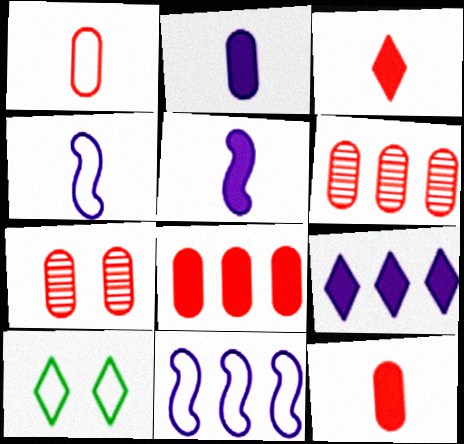[[1, 7, 8], 
[1, 10, 11], 
[5, 6, 10]]